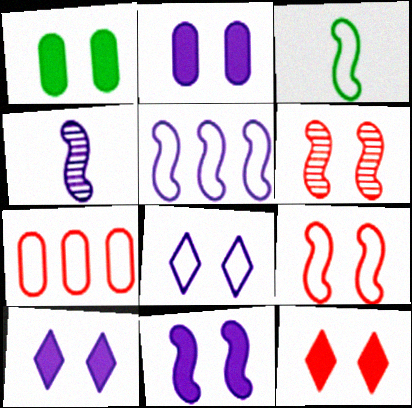[[1, 6, 8], 
[1, 11, 12], 
[2, 10, 11], 
[3, 5, 9], 
[3, 7, 8], 
[4, 5, 11]]